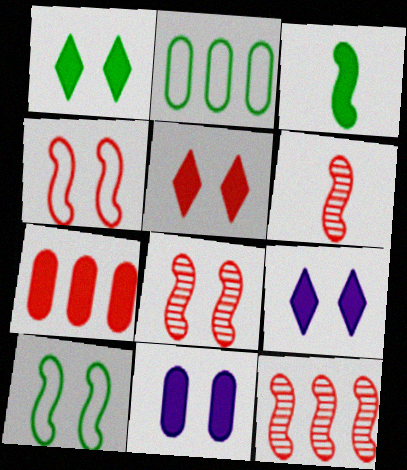[[1, 5, 9], 
[2, 6, 9], 
[3, 7, 9], 
[6, 8, 12]]